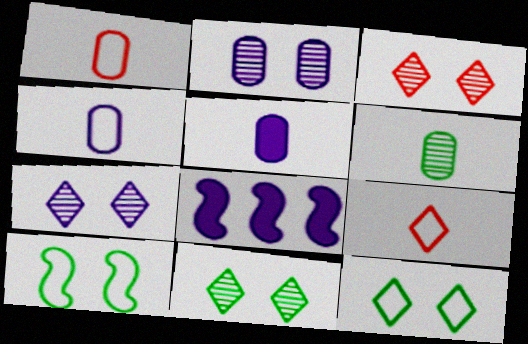[[1, 5, 6], 
[1, 8, 11], 
[3, 7, 11], 
[4, 7, 8]]